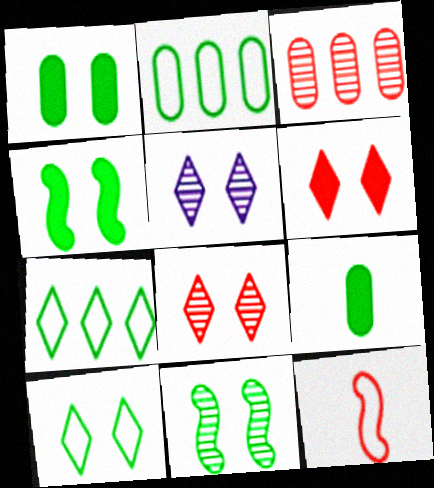[[1, 10, 11], 
[3, 6, 12], 
[5, 6, 10], 
[7, 9, 11]]